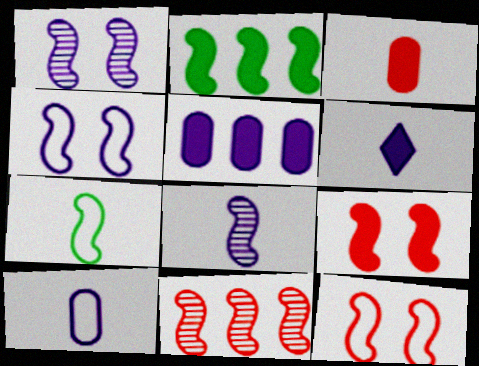[[2, 8, 12], 
[6, 8, 10]]